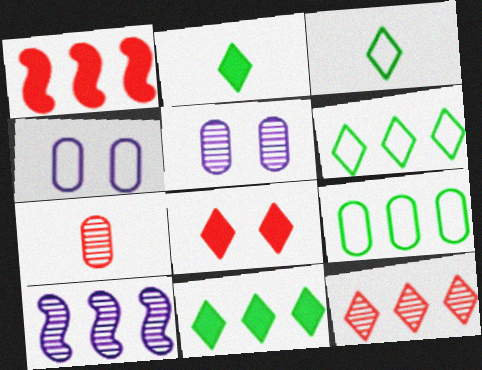[[1, 3, 5]]